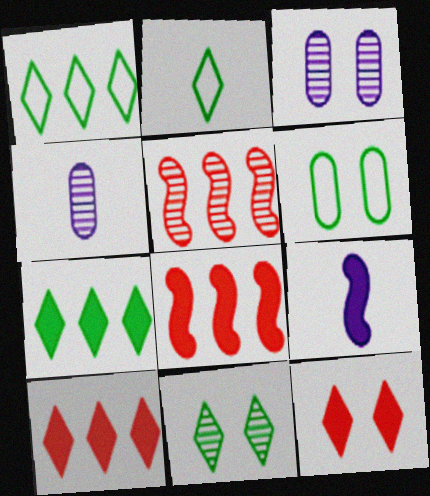[[2, 3, 8], 
[2, 7, 11], 
[4, 5, 11]]